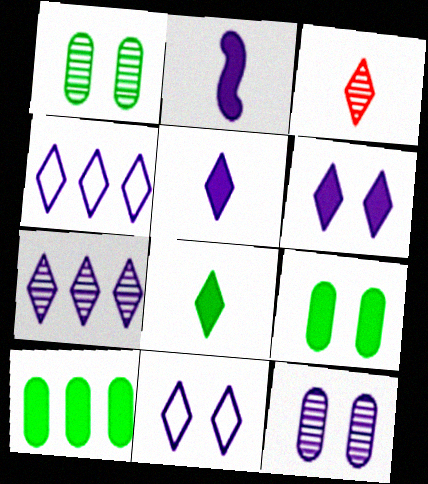[[2, 4, 12], 
[5, 7, 11]]